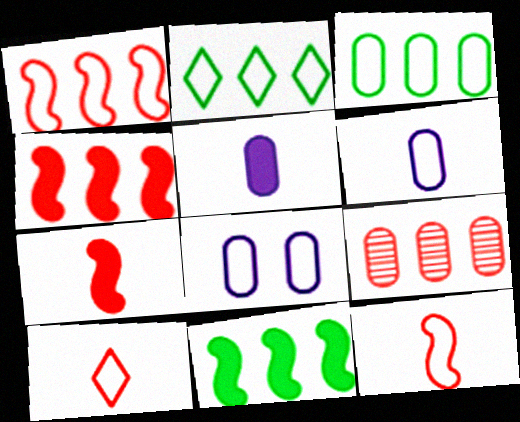[[2, 8, 12]]